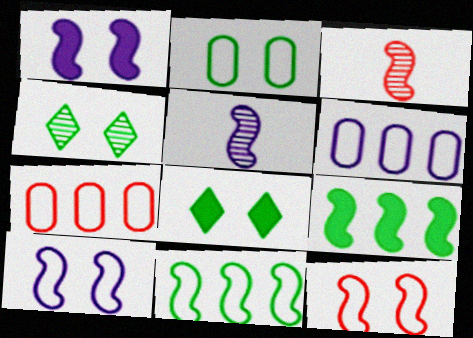[[1, 3, 11], 
[3, 6, 8], 
[3, 9, 10], 
[5, 7, 8], 
[5, 9, 12]]